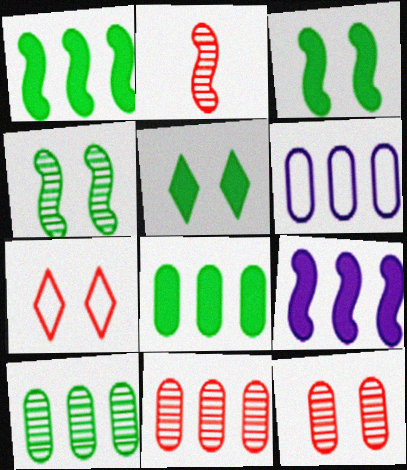[[2, 5, 6], 
[6, 8, 11]]